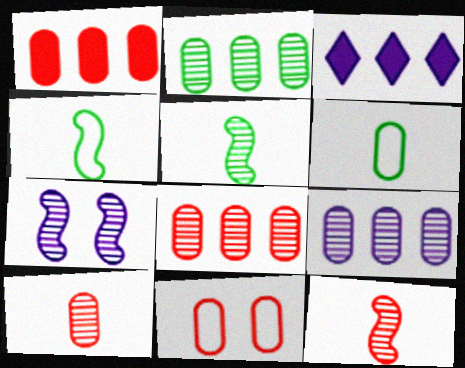[[1, 10, 11], 
[2, 8, 9], 
[3, 5, 11]]